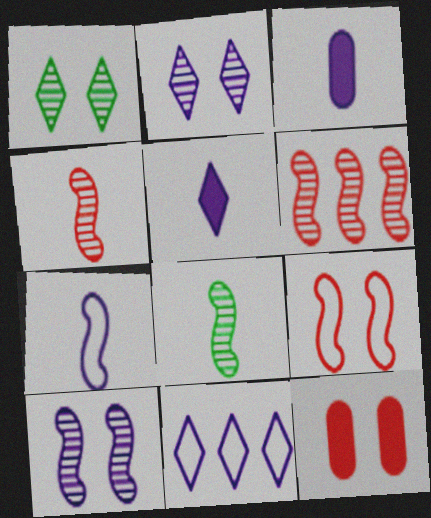[[2, 5, 11], 
[3, 10, 11], 
[6, 8, 10], 
[8, 11, 12]]